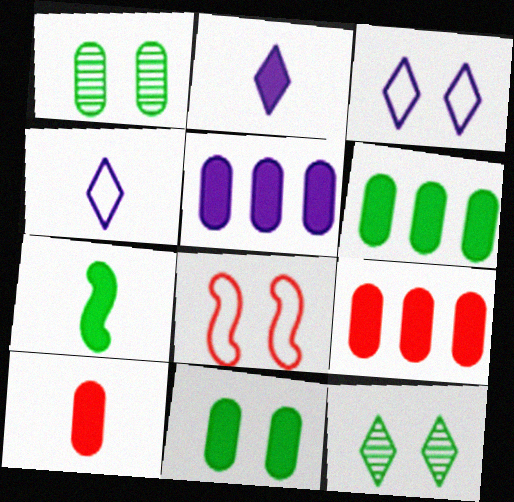[[2, 7, 10], 
[5, 6, 9], 
[5, 10, 11]]